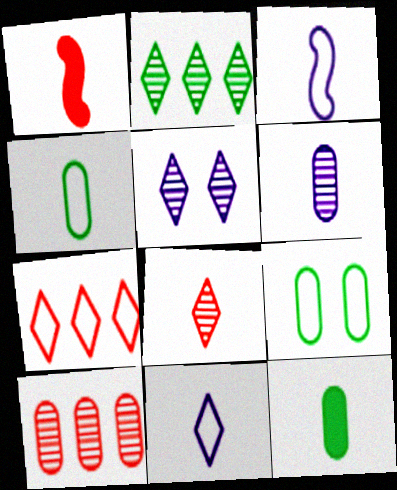[[2, 5, 8], 
[3, 7, 9], 
[3, 8, 12]]